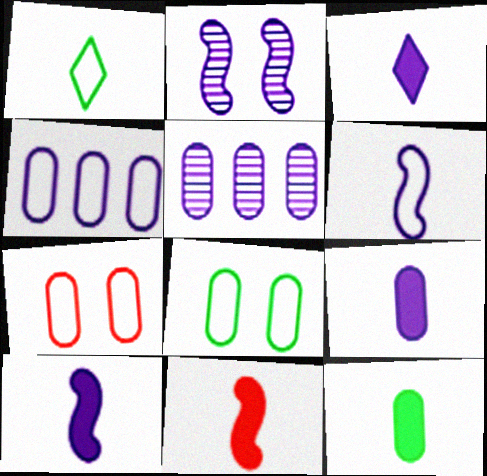[[2, 3, 4], 
[3, 9, 10], 
[3, 11, 12], 
[5, 7, 12]]